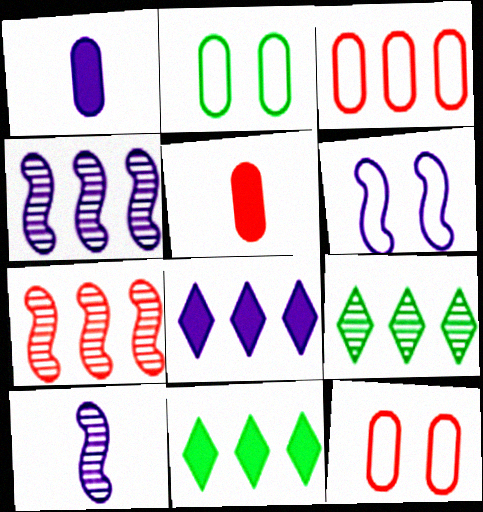[[3, 4, 11], 
[5, 6, 9], 
[10, 11, 12]]